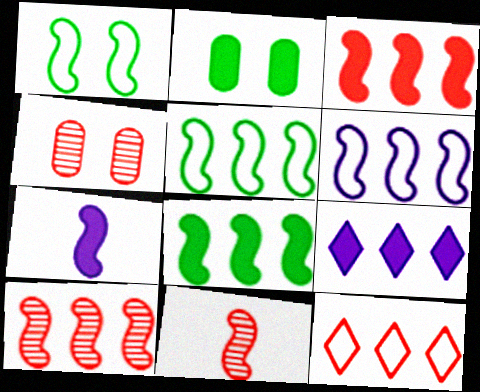[[1, 7, 10], 
[6, 8, 10]]